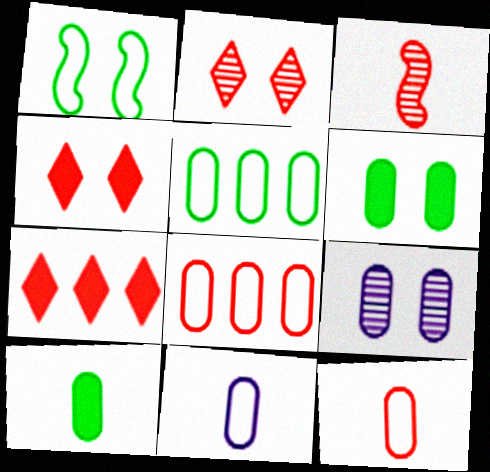[[1, 4, 9], 
[3, 4, 8], 
[8, 9, 10]]